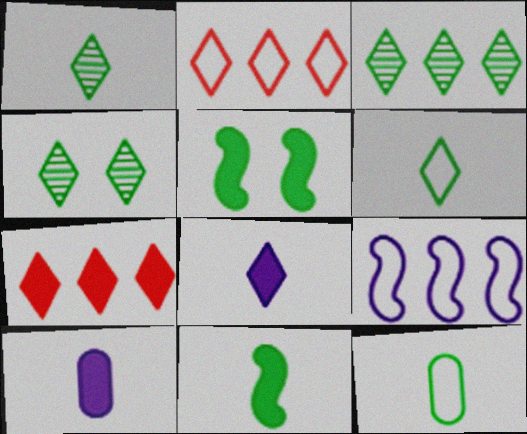[[1, 3, 4], 
[1, 11, 12], 
[2, 4, 8], 
[3, 5, 12], 
[5, 7, 10]]